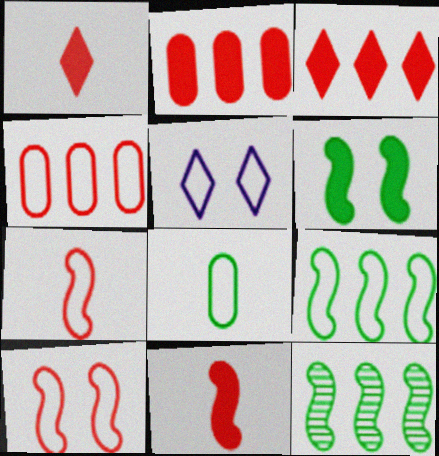[]